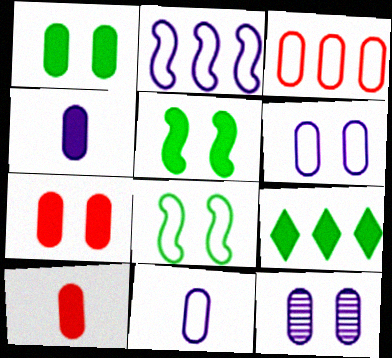[]